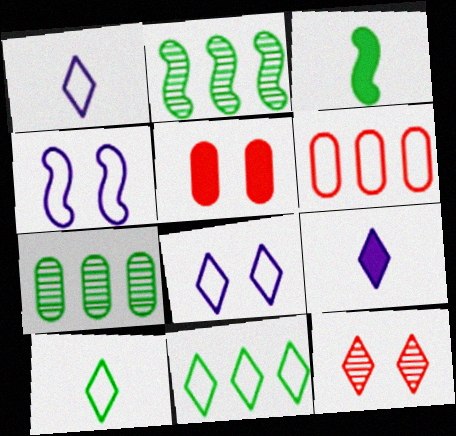[[1, 2, 5], 
[4, 6, 10], 
[9, 11, 12]]